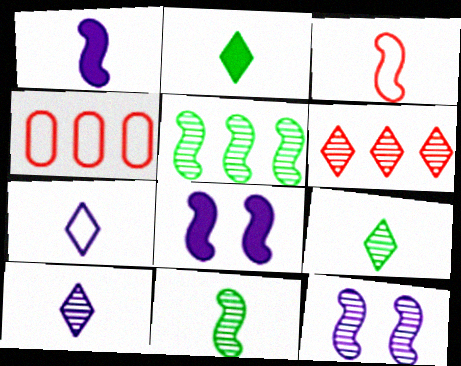[[1, 3, 11], 
[2, 4, 12], 
[3, 5, 8], 
[4, 8, 9]]